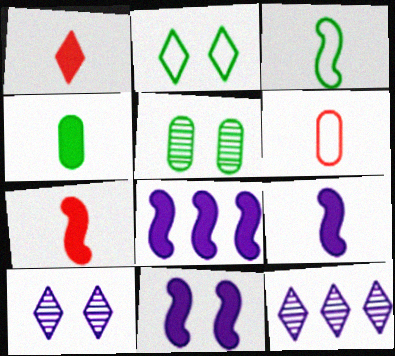[[1, 2, 12], 
[1, 4, 9], 
[8, 9, 11]]